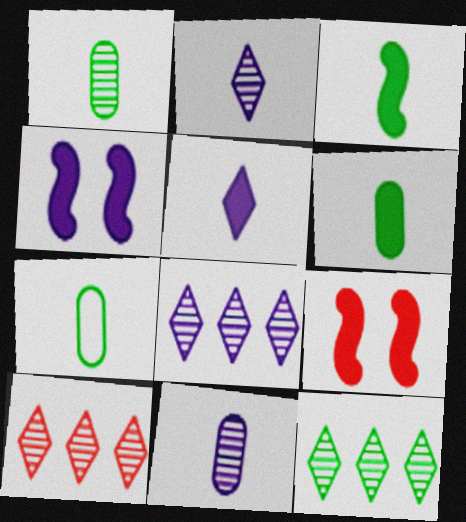[[1, 6, 7], 
[4, 7, 10], 
[7, 8, 9], 
[8, 10, 12]]